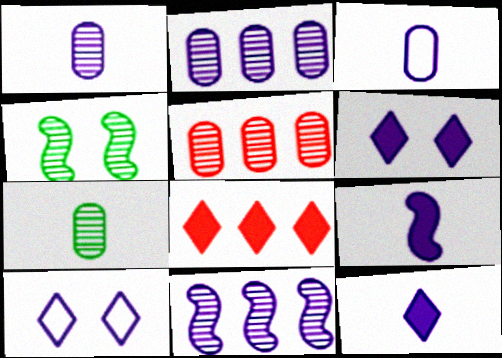[[2, 9, 10], 
[3, 4, 8], 
[3, 6, 11]]